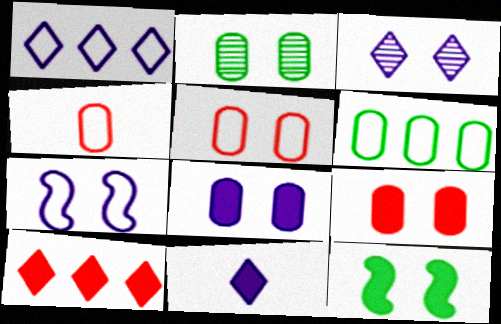[[1, 3, 11], 
[2, 5, 8], 
[3, 5, 12], 
[3, 7, 8]]